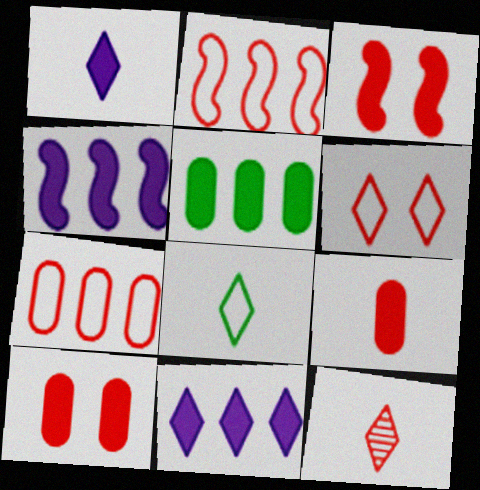[[1, 3, 5], 
[1, 8, 12], 
[2, 10, 12], 
[3, 7, 12]]